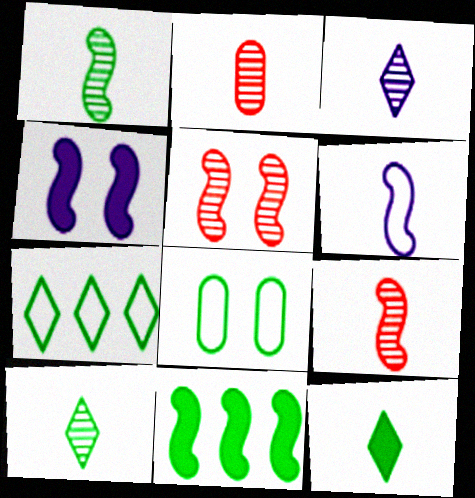[[1, 2, 3], 
[2, 4, 7], 
[2, 6, 12], 
[5, 6, 11], 
[8, 10, 11]]